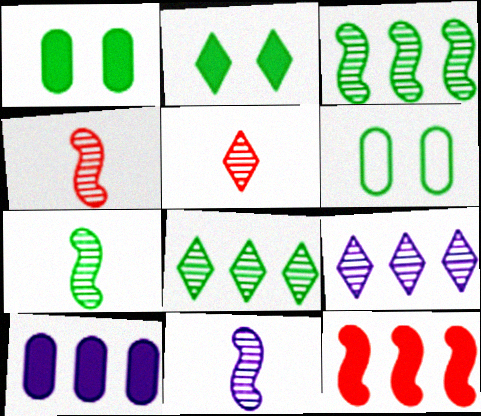[[4, 7, 11]]